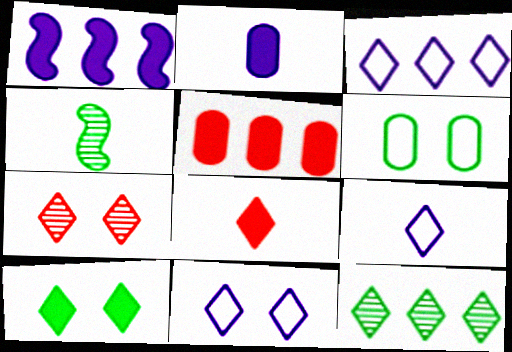[[3, 9, 11], 
[4, 5, 11], 
[7, 10, 11], 
[8, 11, 12]]